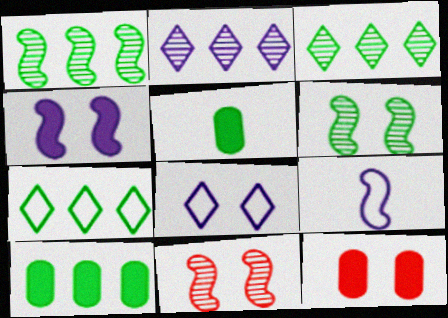[[1, 7, 10], 
[3, 9, 12], 
[5, 6, 7], 
[6, 8, 12]]